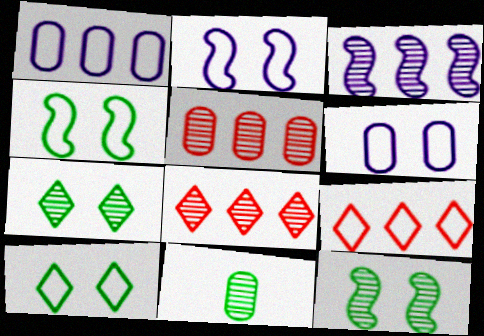[]